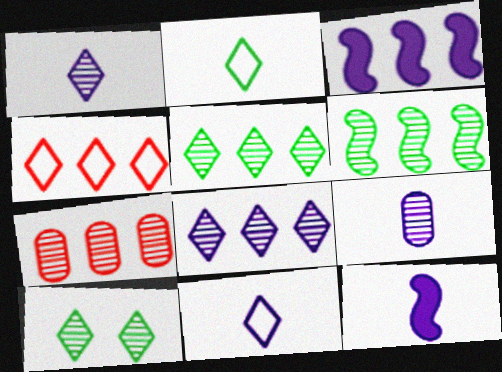[[6, 7, 8], 
[9, 11, 12]]